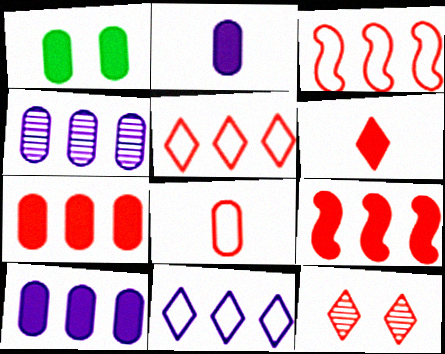[[1, 2, 7], 
[1, 4, 8], 
[5, 6, 12], 
[8, 9, 12]]